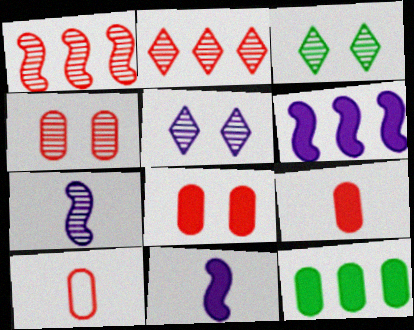[[3, 6, 10]]